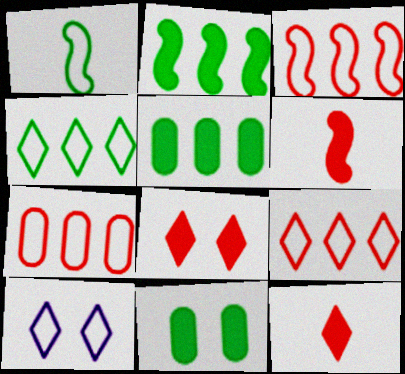[[1, 7, 10], 
[3, 7, 9]]